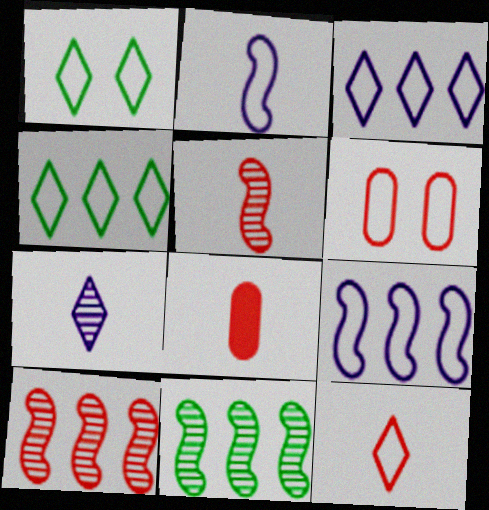[[1, 3, 12], 
[2, 4, 6], 
[5, 8, 12]]